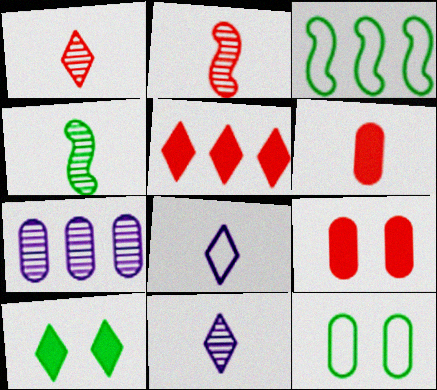[[3, 5, 7], 
[3, 9, 11], 
[4, 6, 8], 
[6, 7, 12]]